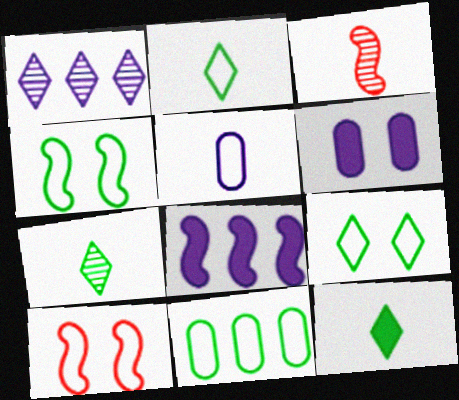[[2, 4, 11], 
[2, 7, 12], 
[3, 4, 8], 
[3, 5, 12]]